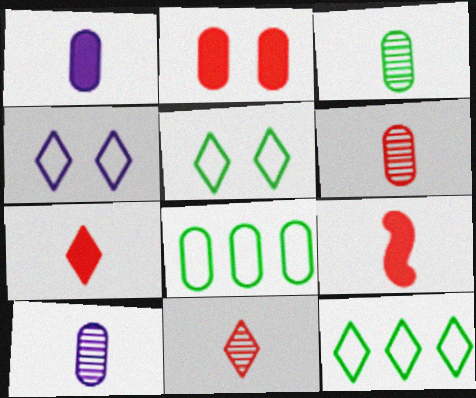[[2, 8, 10], 
[3, 6, 10]]